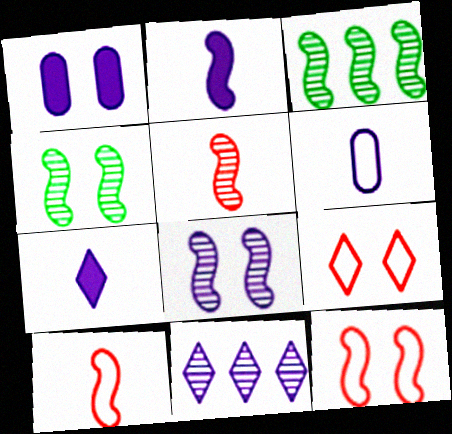[[1, 4, 9], 
[2, 3, 12], 
[3, 5, 8]]